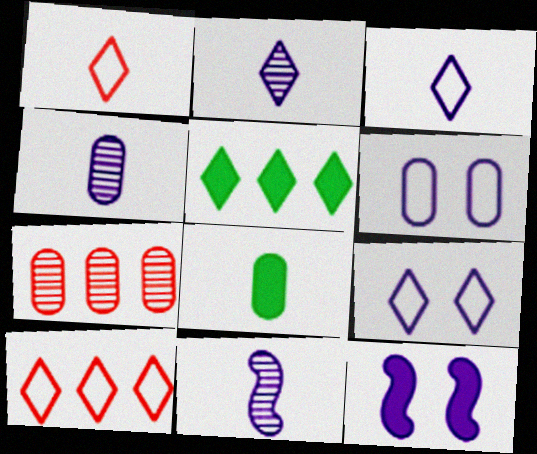[[1, 8, 11], 
[2, 4, 11], 
[6, 7, 8]]